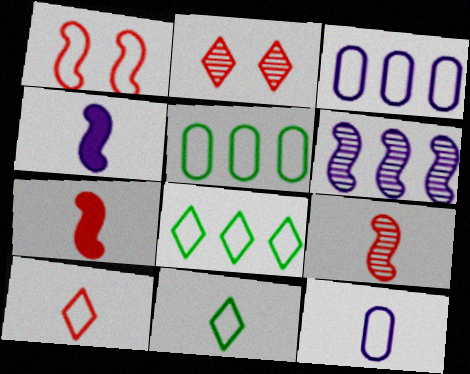[[1, 3, 11], 
[1, 8, 12], 
[2, 4, 5]]